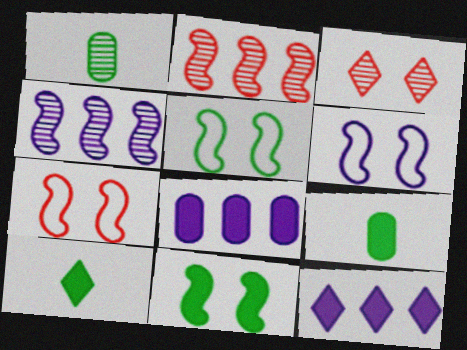[[1, 3, 4], 
[1, 7, 12], 
[5, 6, 7]]